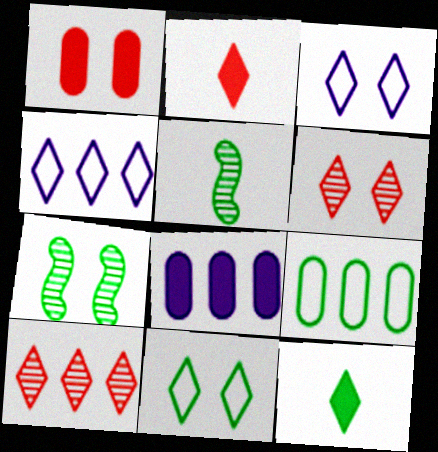[[1, 3, 7], 
[1, 4, 5], 
[3, 10, 12], 
[4, 6, 12], 
[7, 9, 12]]